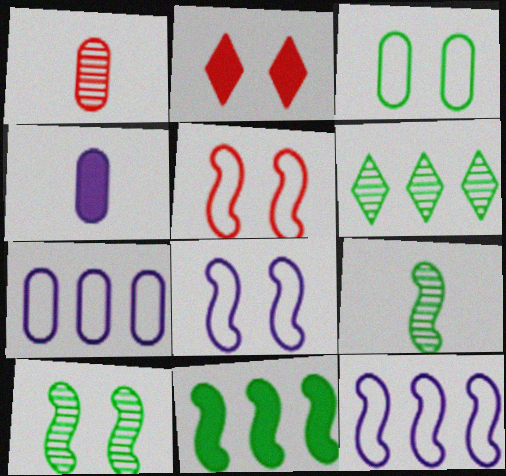[[2, 4, 11], 
[2, 7, 9], 
[4, 5, 6]]